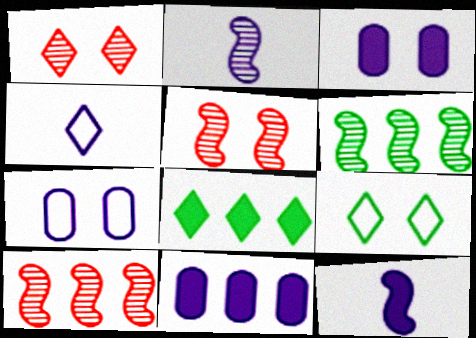[[1, 4, 8], 
[2, 5, 6], 
[3, 5, 9]]